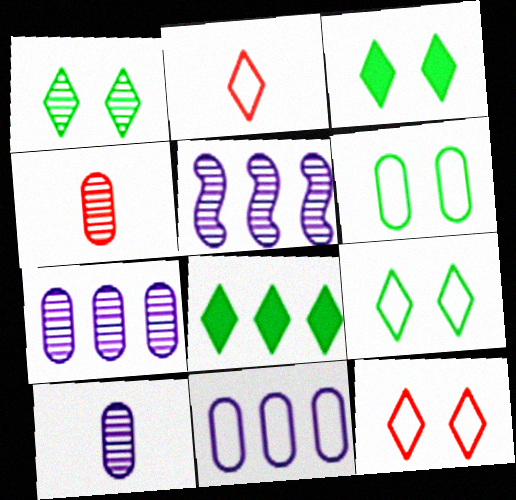[[1, 3, 9], 
[1, 4, 5]]